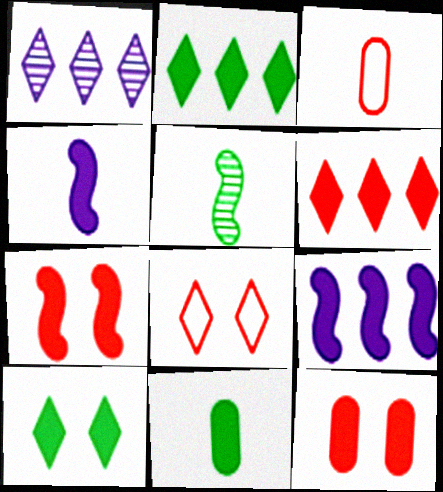[[2, 4, 12]]